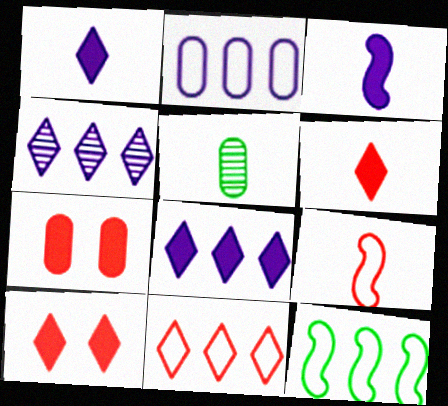[[1, 5, 9], 
[2, 5, 7], 
[2, 11, 12]]